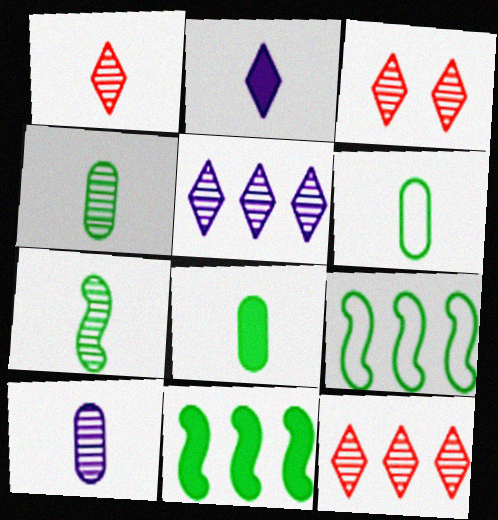[[1, 3, 12], 
[1, 7, 10], 
[4, 6, 8]]